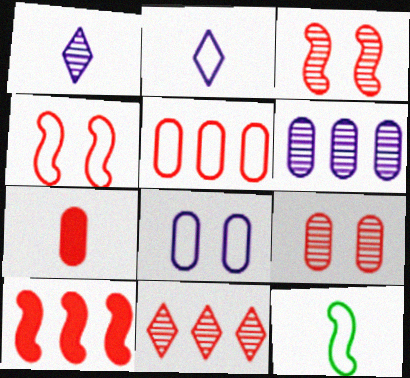[[1, 7, 12], 
[4, 7, 11], 
[5, 7, 9], 
[5, 10, 11]]